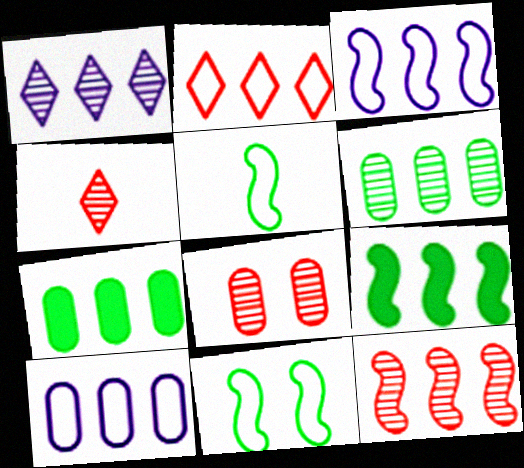[[1, 6, 12], 
[3, 9, 12], 
[4, 8, 12]]